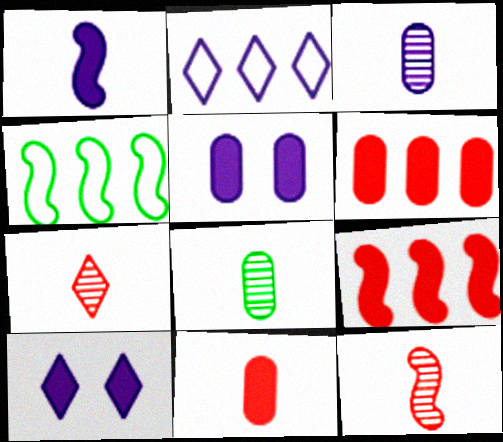[[4, 5, 7]]